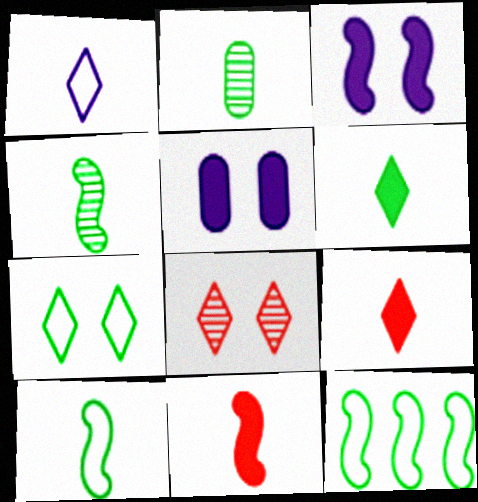[[1, 2, 11], 
[2, 6, 10]]